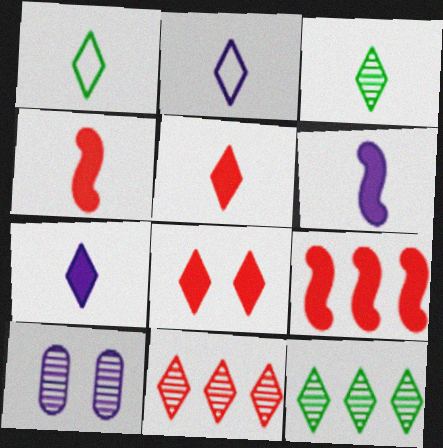[[1, 9, 10], 
[2, 3, 5], 
[2, 8, 12]]